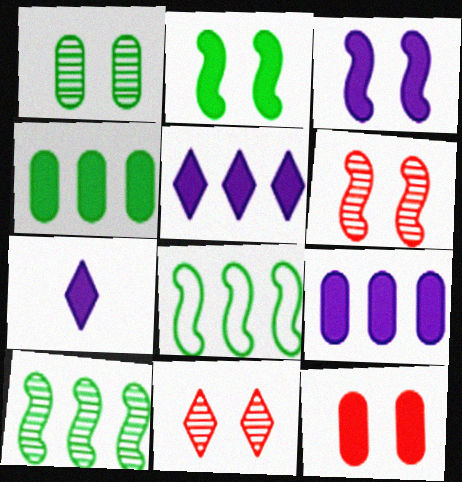[[3, 7, 9]]